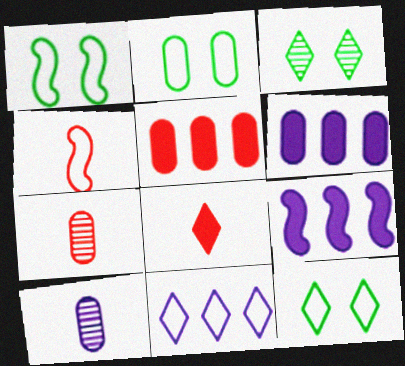[[1, 2, 12], 
[2, 4, 11], 
[2, 5, 10], 
[2, 6, 7], 
[3, 4, 6], 
[3, 8, 11], 
[4, 7, 8], 
[7, 9, 12]]